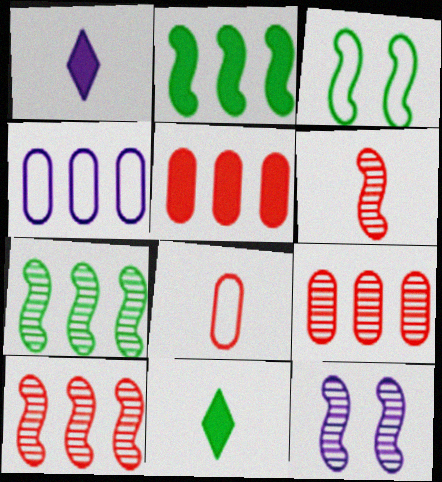[[1, 3, 9], 
[1, 4, 12], 
[6, 7, 12]]